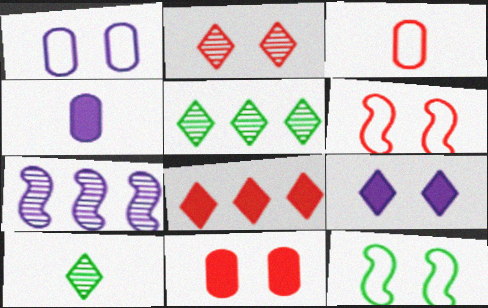[[2, 6, 11], 
[4, 5, 6]]